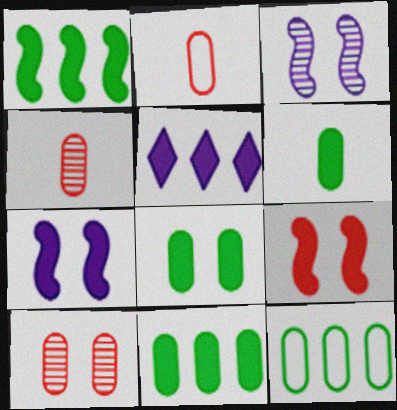[[5, 6, 9], 
[6, 8, 11]]